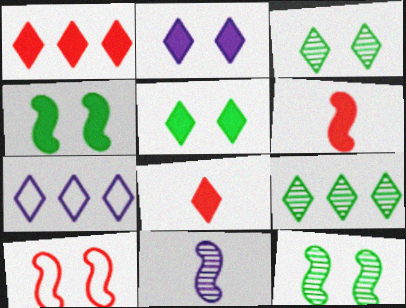[[1, 7, 9], 
[3, 7, 8]]